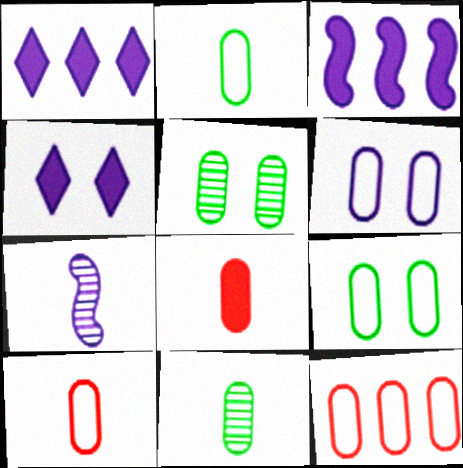[[1, 6, 7], 
[2, 6, 12]]